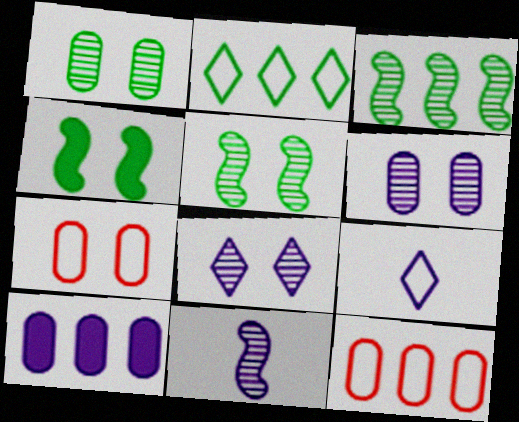[[4, 7, 8]]